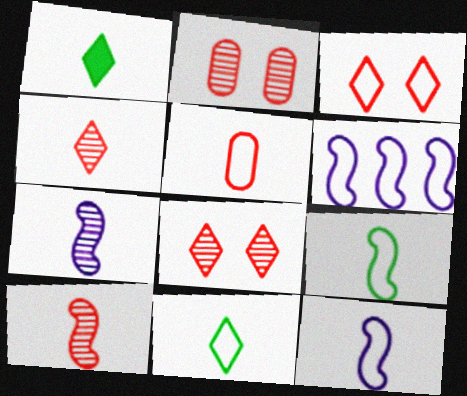[[1, 2, 6], 
[1, 5, 7], 
[5, 11, 12]]